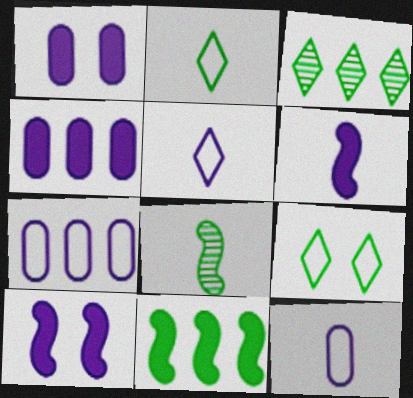[]